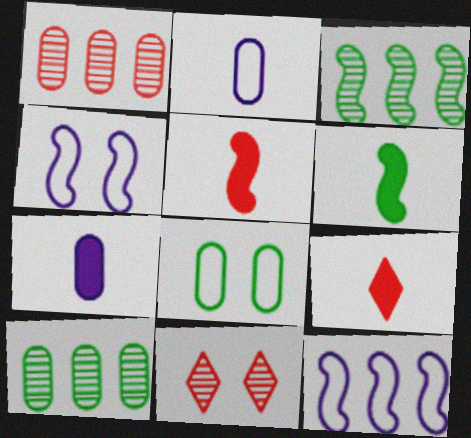[[1, 7, 8], 
[3, 4, 5], 
[4, 9, 10], 
[6, 7, 9]]